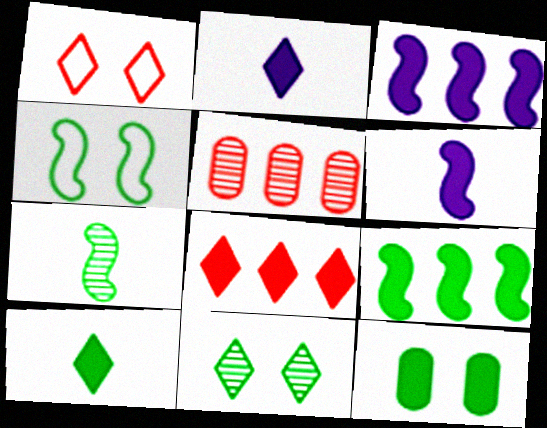[[2, 4, 5], 
[4, 7, 9], 
[4, 11, 12], 
[6, 8, 12], 
[9, 10, 12]]